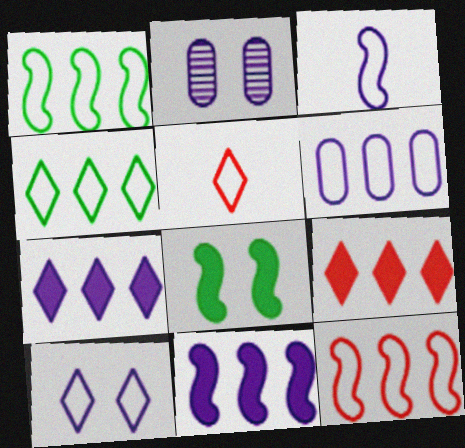[[2, 3, 7], 
[3, 6, 10], 
[4, 5, 10], 
[4, 6, 12]]